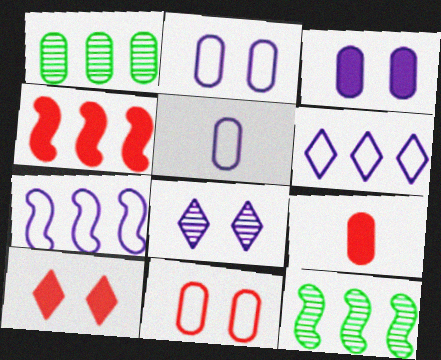[[1, 2, 9], 
[1, 4, 6], 
[4, 7, 12], 
[4, 9, 10], 
[5, 10, 12]]